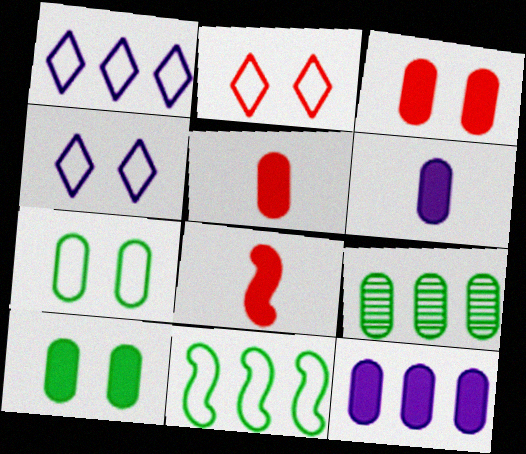[[4, 8, 9], 
[5, 10, 12]]